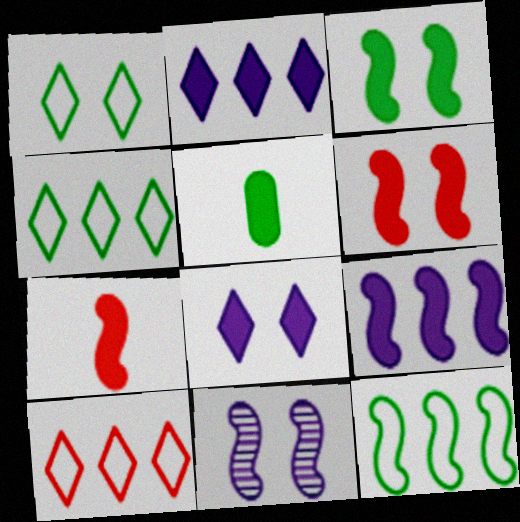[[2, 5, 6], 
[3, 7, 9], 
[5, 10, 11], 
[7, 11, 12]]